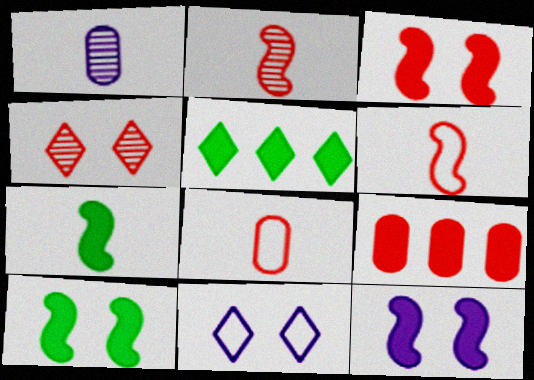[[3, 10, 12], 
[4, 6, 9]]